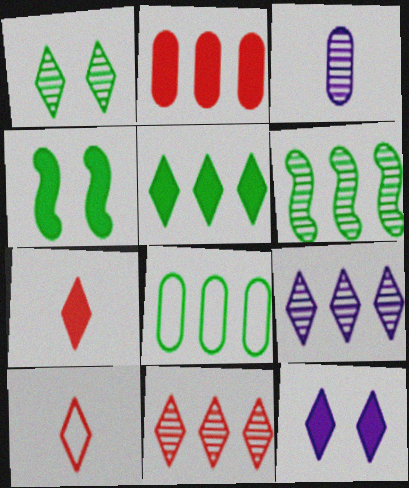[[5, 6, 8], 
[5, 7, 12]]